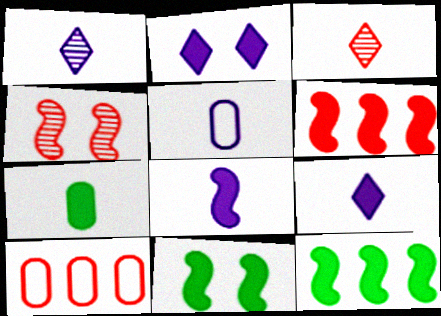[[1, 5, 8], 
[1, 10, 11], 
[2, 6, 7], 
[6, 8, 11]]